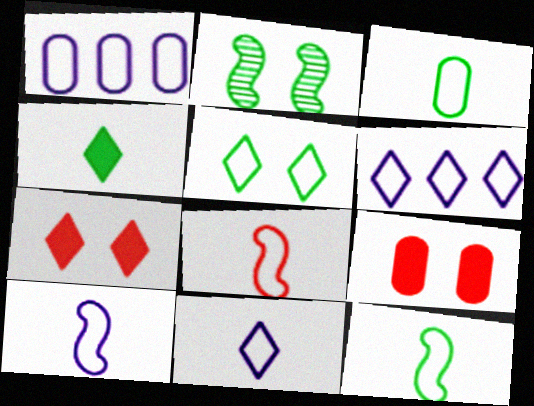[[1, 5, 8], 
[3, 8, 11], 
[8, 10, 12]]